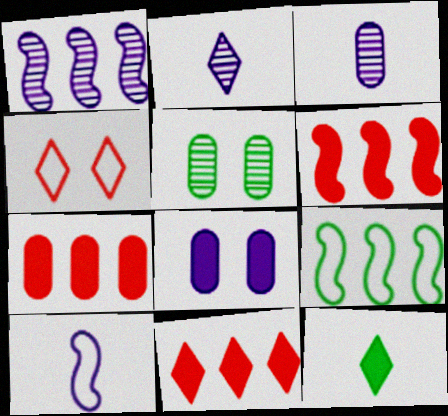[[1, 6, 9], 
[5, 9, 12], 
[5, 10, 11], 
[6, 7, 11], 
[6, 8, 12]]